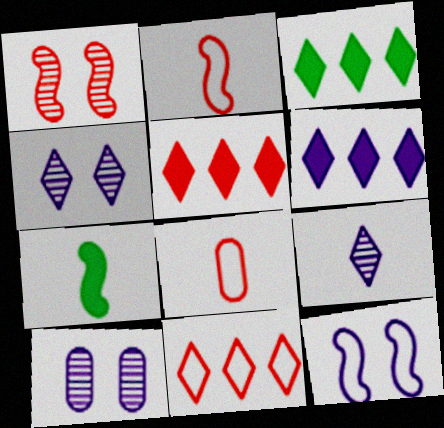[[1, 5, 8], 
[2, 3, 10], 
[3, 5, 6], 
[7, 8, 9], 
[7, 10, 11]]